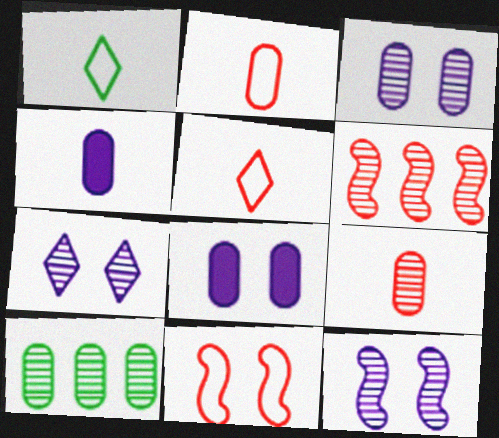[[1, 6, 8], 
[2, 8, 10], 
[3, 7, 12], 
[3, 9, 10]]